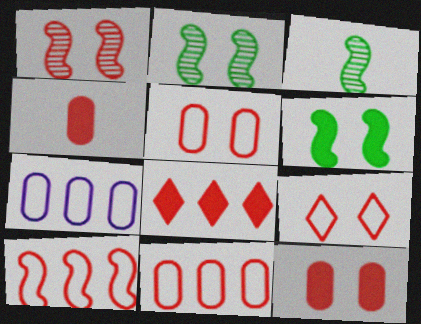[[1, 9, 12]]